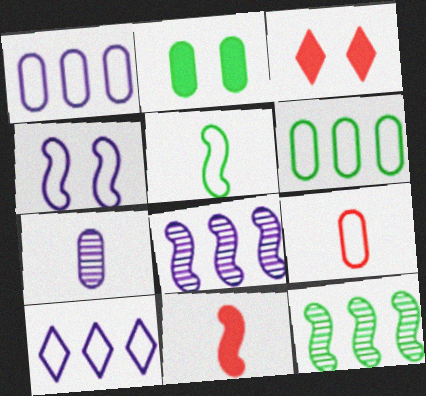[[4, 11, 12]]